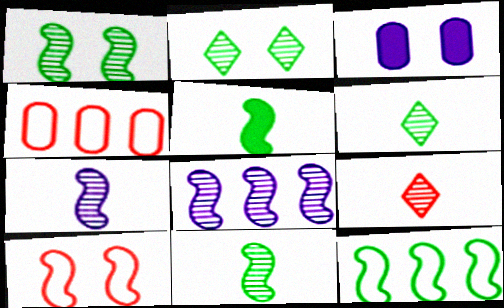[[1, 5, 12], 
[2, 3, 10], 
[3, 9, 12], 
[5, 8, 10]]